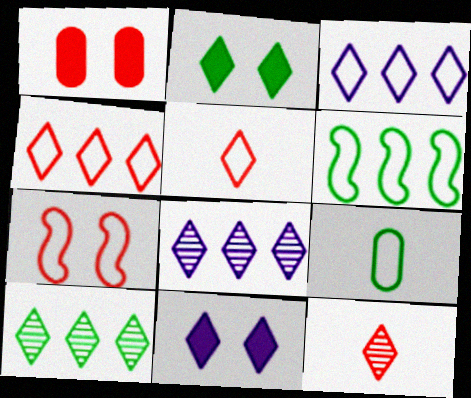[[2, 3, 12], 
[2, 5, 8], 
[3, 7, 9], 
[5, 10, 11]]